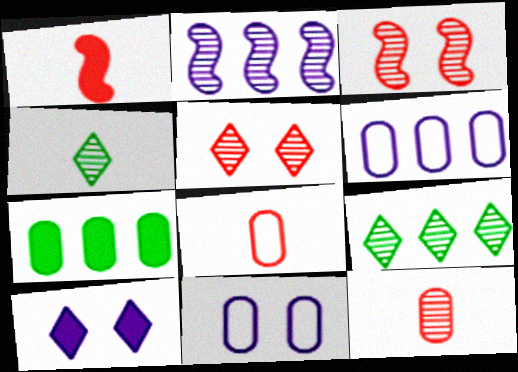[[1, 7, 10], 
[1, 9, 11], 
[7, 11, 12]]